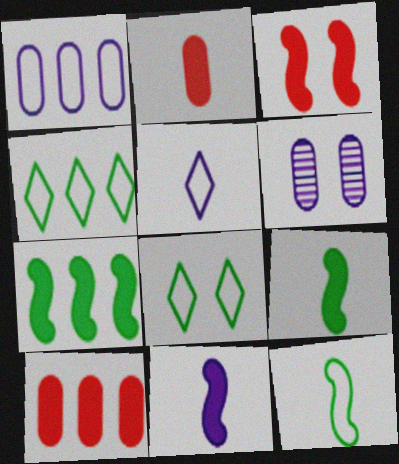[[3, 6, 8], 
[3, 7, 11]]